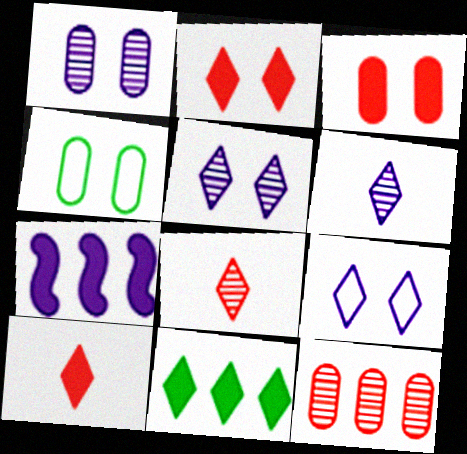[[1, 3, 4], 
[4, 7, 8], 
[8, 9, 11]]